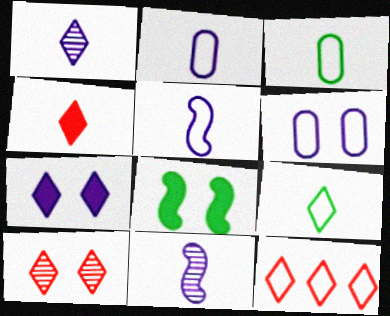[[1, 4, 9], 
[3, 4, 11], 
[4, 10, 12], 
[6, 8, 10]]